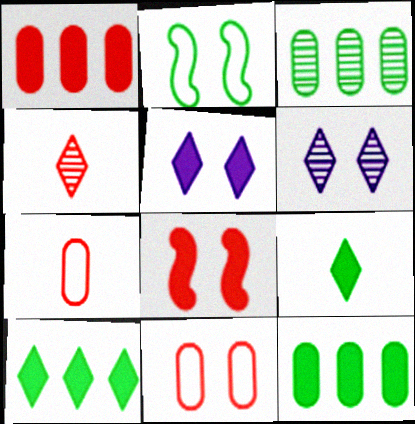[[2, 3, 9]]